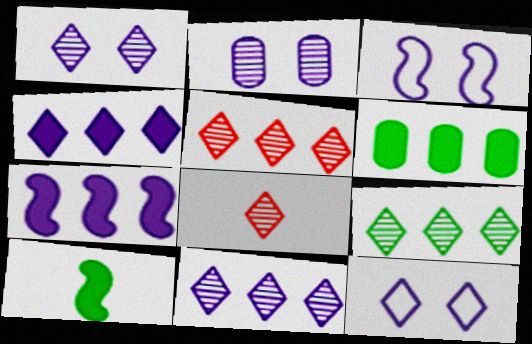[[1, 8, 9], 
[3, 6, 8], 
[5, 9, 11]]